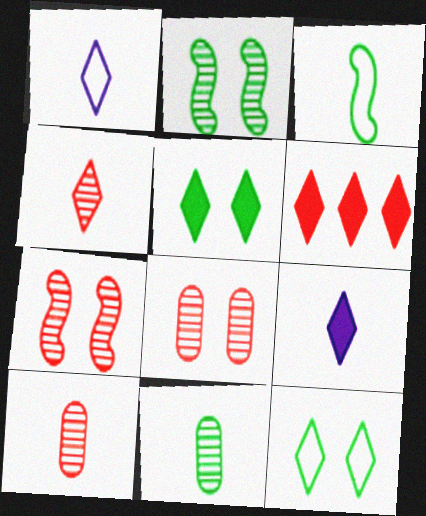[[3, 9, 10], 
[5, 6, 9]]